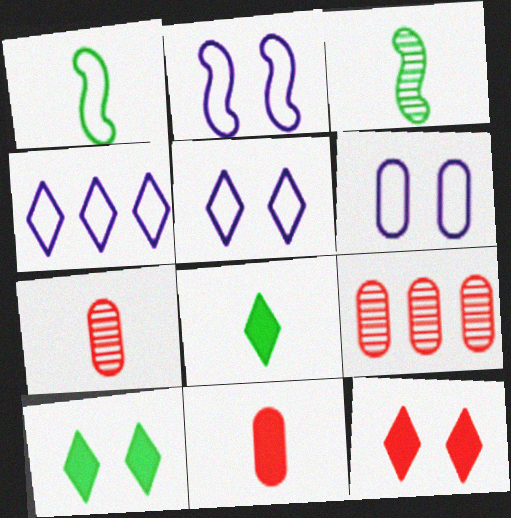[[2, 5, 6], 
[2, 8, 9]]